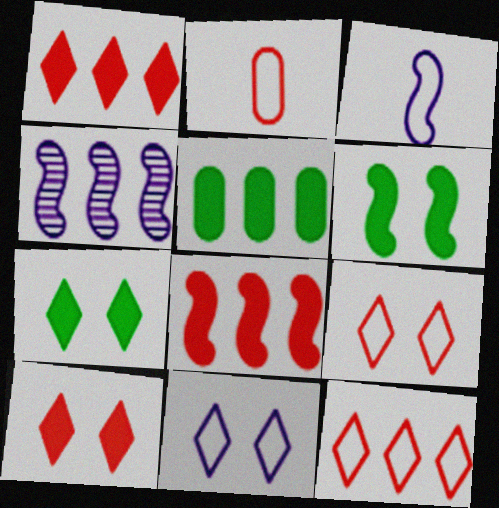[[2, 4, 7], 
[4, 5, 12]]